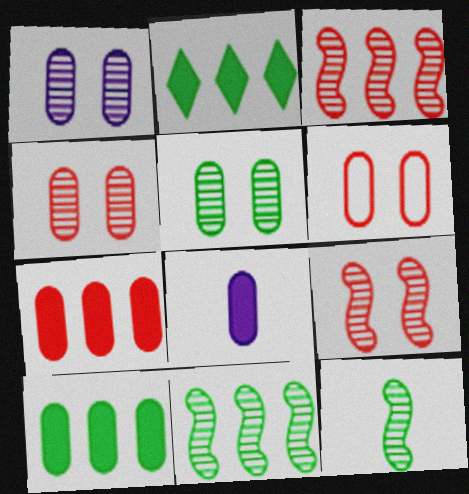[[1, 4, 5]]